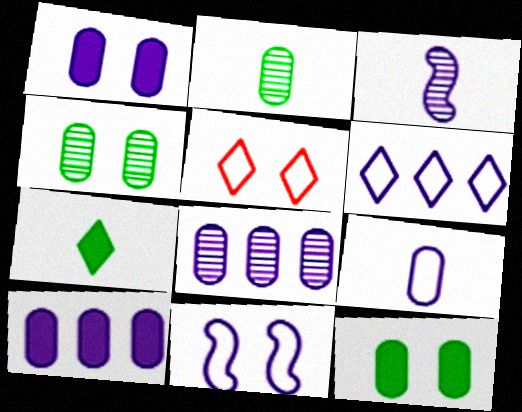[[1, 3, 6], 
[1, 8, 9], 
[6, 9, 11]]